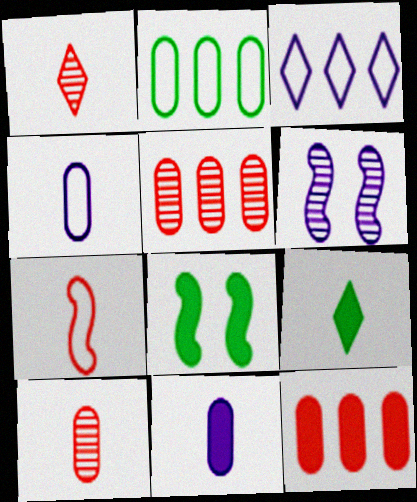[[3, 6, 11], 
[3, 8, 10]]